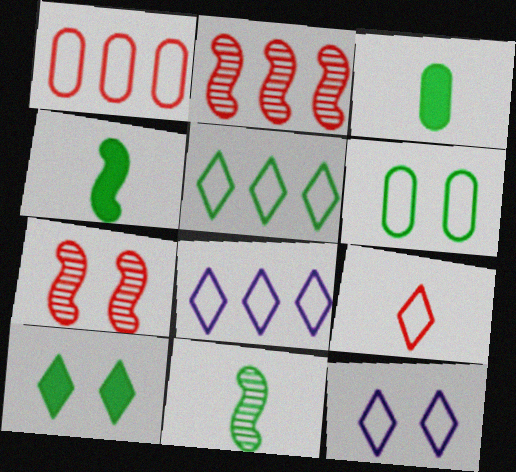[[2, 3, 12], 
[3, 7, 8], 
[5, 9, 12]]